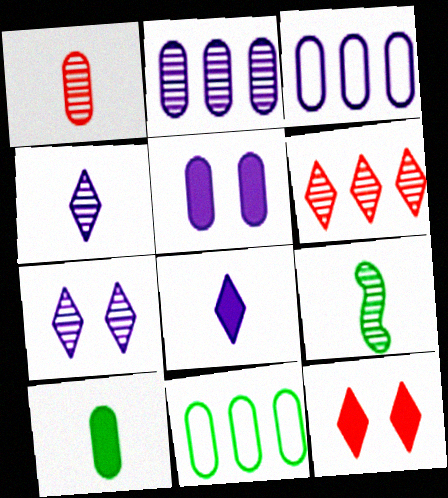[[1, 4, 9], 
[1, 5, 11], 
[3, 9, 12]]